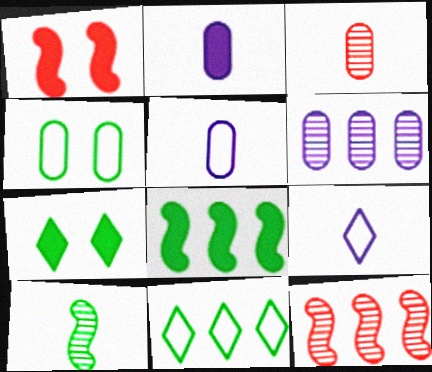[[5, 7, 12]]